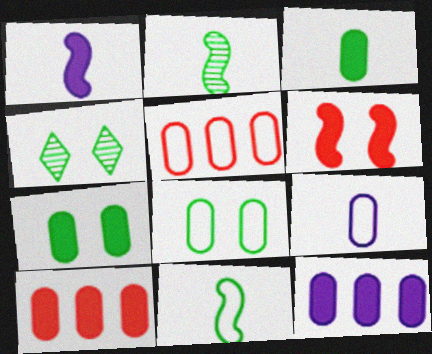[[1, 4, 5], 
[5, 8, 9]]